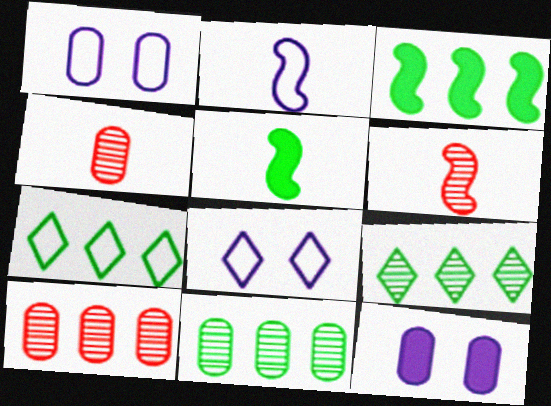[[2, 5, 6], 
[3, 4, 8], 
[3, 7, 11], 
[5, 8, 10], 
[6, 7, 12]]